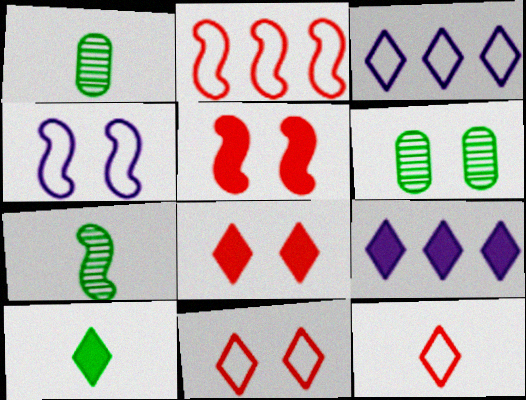[[1, 3, 5], 
[4, 6, 8], 
[8, 9, 10]]